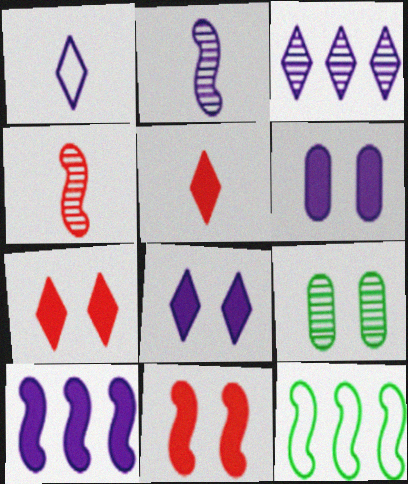[[1, 3, 8], 
[2, 11, 12], 
[3, 4, 9]]